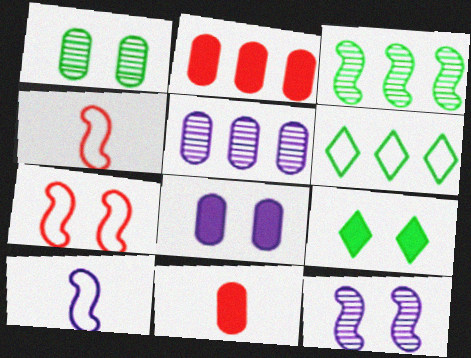[[4, 5, 9], 
[6, 11, 12]]